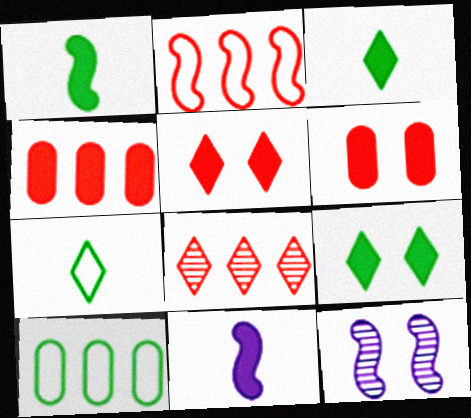[[1, 2, 12], 
[2, 4, 8], 
[4, 7, 12], 
[4, 9, 11]]